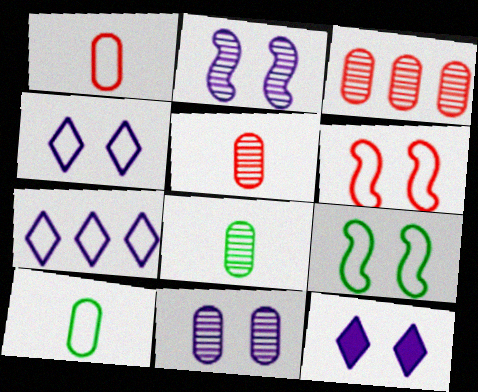[[1, 7, 9], 
[3, 8, 11], 
[6, 7, 10]]